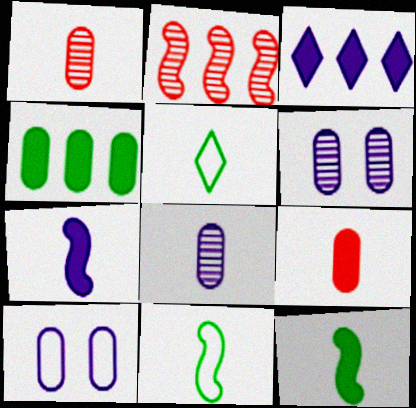[[1, 4, 10], 
[1, 5, 7]]